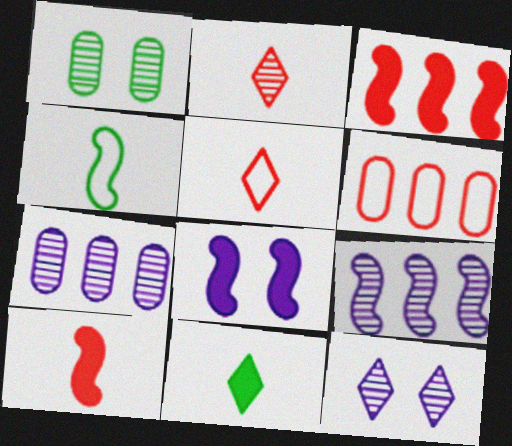[[1, 2, 9]]